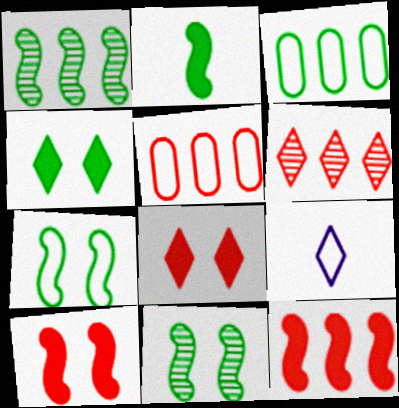[[1, 2, 7], 
[4, 6, 9], 
[5, 6, 12], 
[5, 7, 9]]